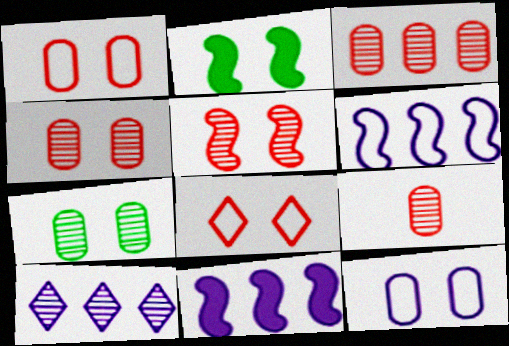[[3, 4, 9]]